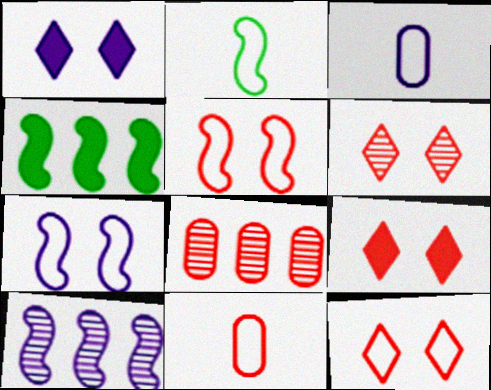[[1, 2, 8], 
[1, 3, 10], 
[3, 4, 6], 
[6, 9, 12]]